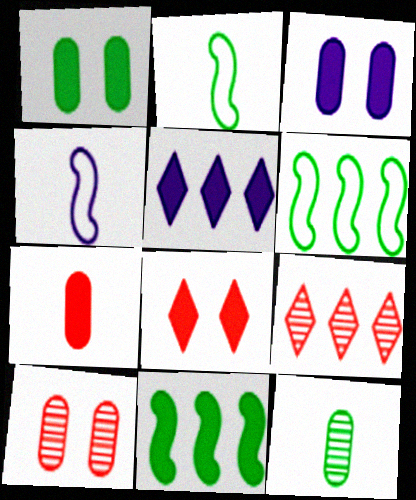[[1, 4, 9], 
[2, 3, 9], 
[2, 5, 10]]